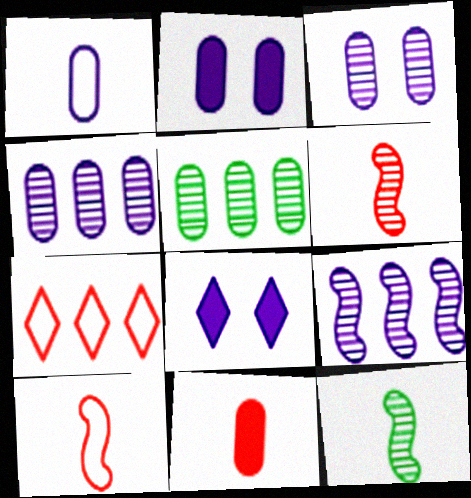[[1, 2, 4], 
[1, 8, 9], 
[2, 7, 12], 
[5, 8, 10]]